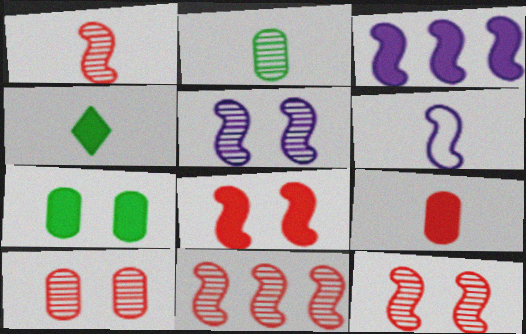[[1, 11, 12], 
[3, 5, 6]]